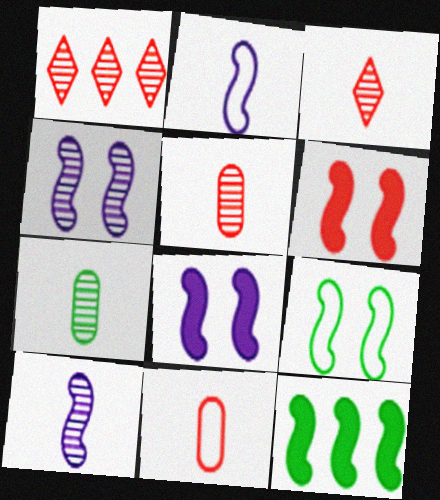[[1, 4, 7], 
[1, 6, 11], 
[3, 7, 10], 
[4, 6, 9]]